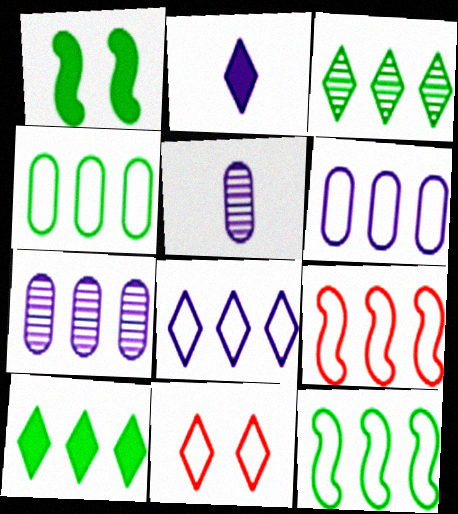[[2, 3, 11], 
[4, 8, 9], 
[7, 9, 10]]